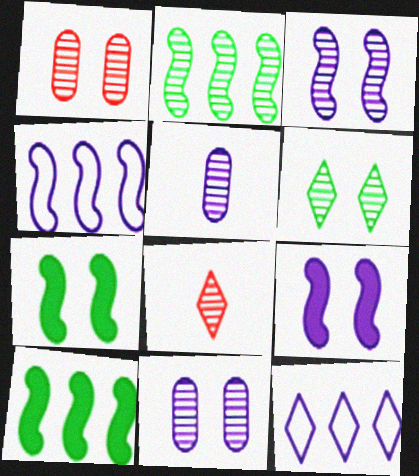[[1, 3, 6], 
[2, 8, 11], 
[5, 9, 12]]